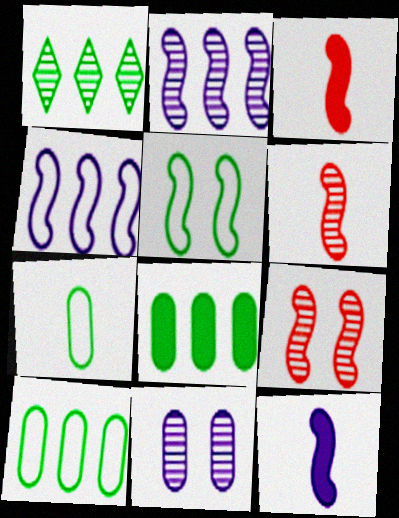[[1, 6, 11], 
[2, 3, 5]]